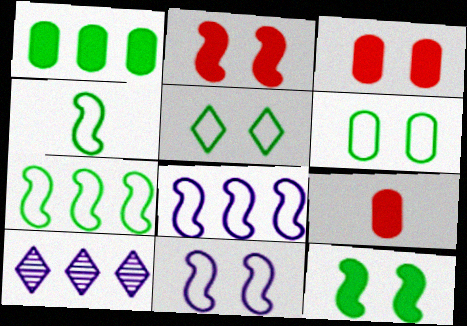[[3, 4, 10]]